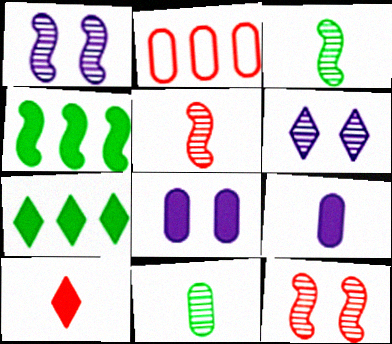[[2, 8, 11], 
[2, 10, 12], 
[4, 8, 10]]